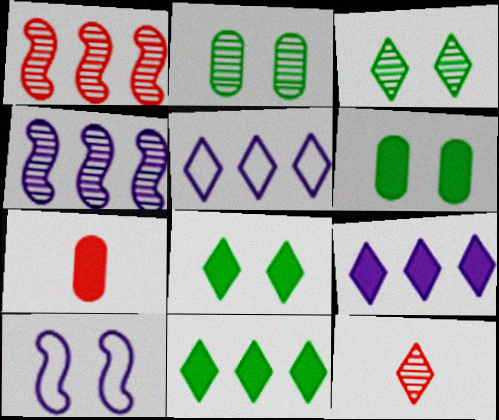[[2, 4, 12], 
[5, 8, 12]]